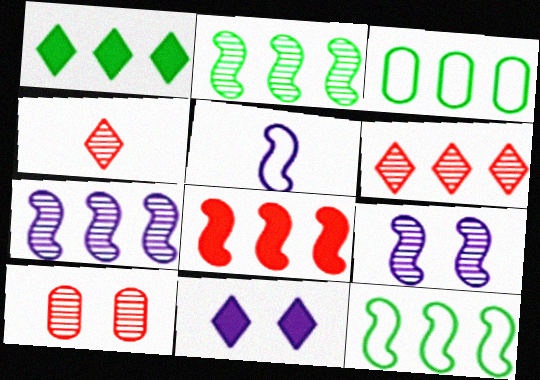[[1, 2, 3], 
[1, 5, 10], 
[7, 8, 12]]